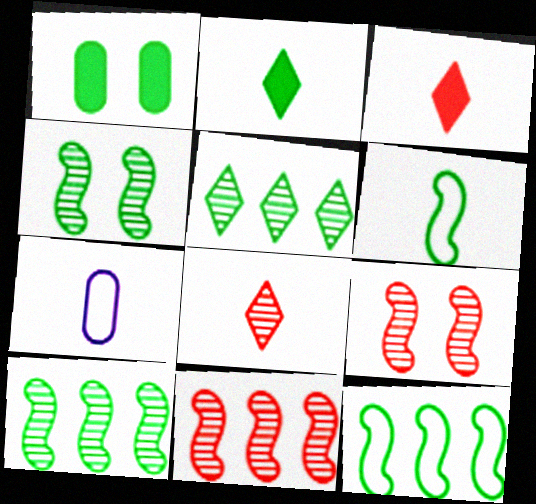[[1, 5, 6]]